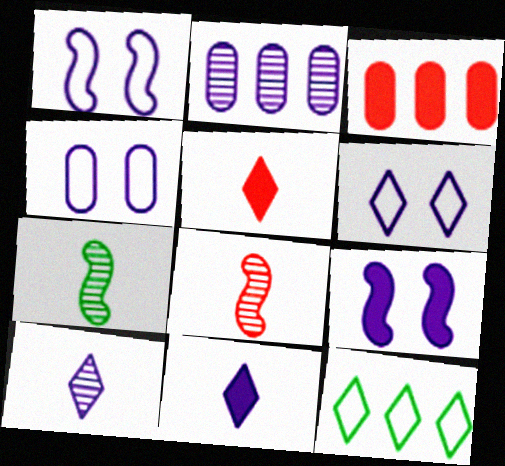[[1, 2, 11], 
[1, 4, 6], 
[3, 6, 7]]